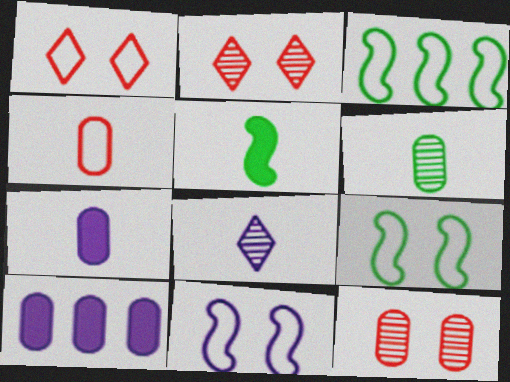[[2, 3, 7], 
[4, 5, 8], 
[4, 6, 7], 
[8, 10, 11]]